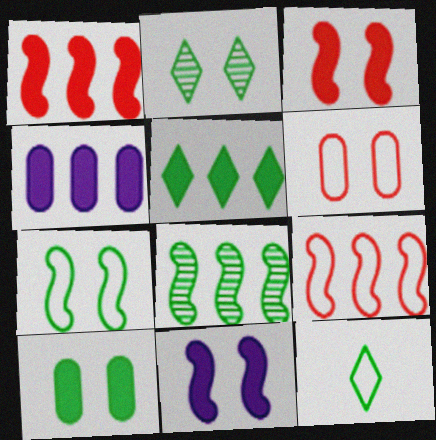[[1, 4, 5], 
[2, 5, 12], 
[2, 6, 11], 
[2, 7, 10], 
[8, 10, 12]]